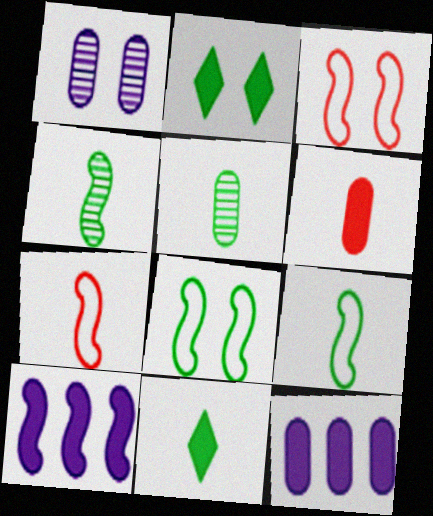[[1, 2, 3], 
[2, 6, 10], 
[3, 4, 10], 
[5, 9, 11]]